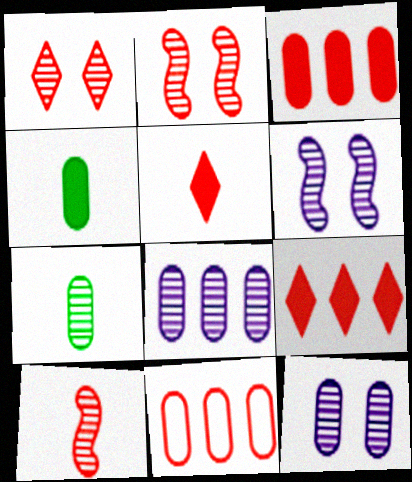[[2, 5, 11], 
[4, 11, 12]]